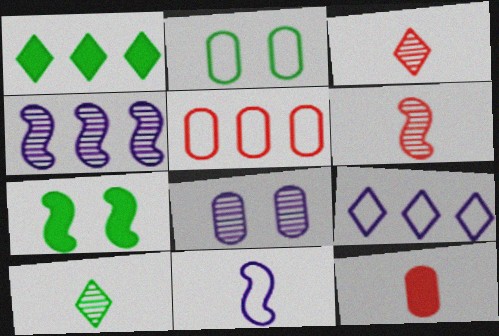[[1, 4, 5], 
[10, 11, 12]]